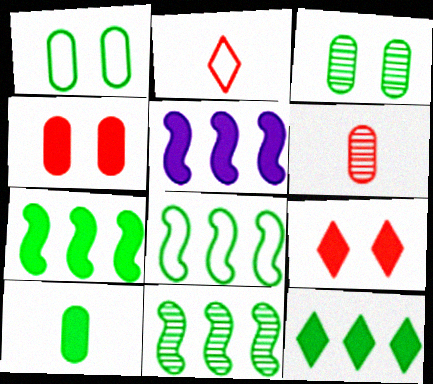[[2, 3, 5], 
[5, 9, 10], 
[7, 8, 11]]